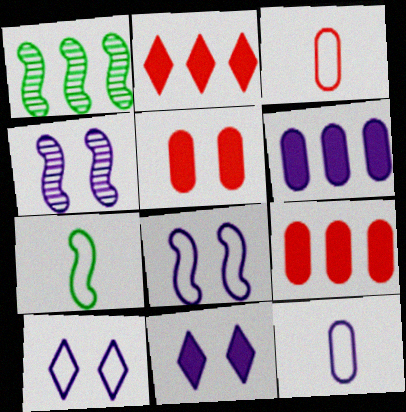[[1, 3, 11]]